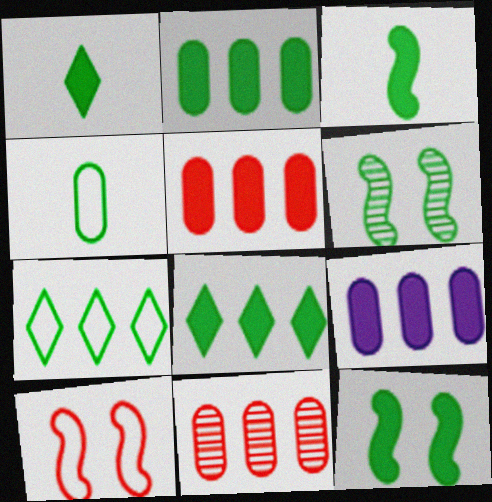[[1, 2, 12], 
[2, 5, 9], 
[4, 6, 8]]